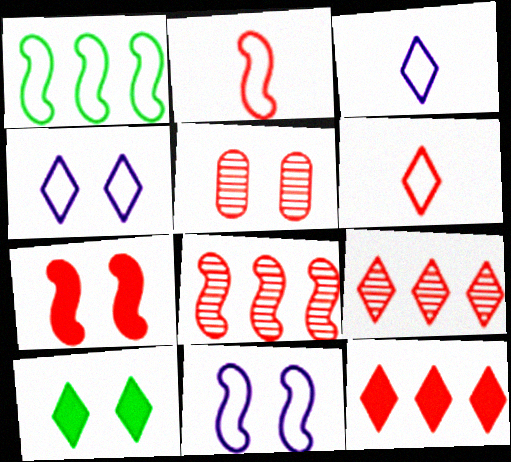[[1, 2, 11], 
[2, 5, 12], 
[2, 7, 8], 
[3, 9, 10], 
[5, 10, 11]]